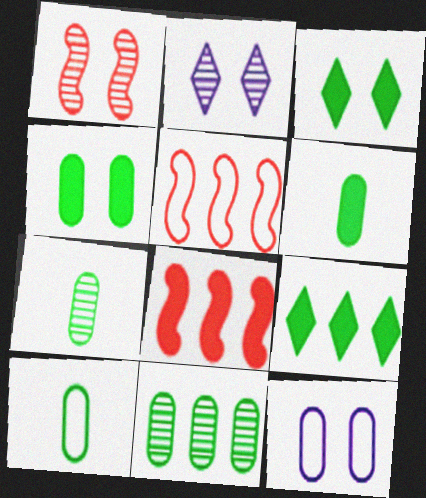[[1, 3, 12], 
[2, 5, 6], 
[2, 8, 10], 
[4, 10, 11], 
[6, 7, 10]]